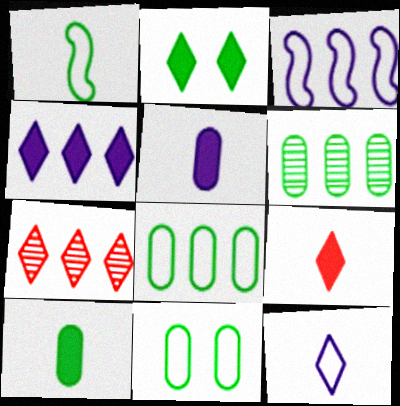[[1, 2, 6], 
[2, 4, 9], 
[2, 7, 12], 
[6, 10, 11]]